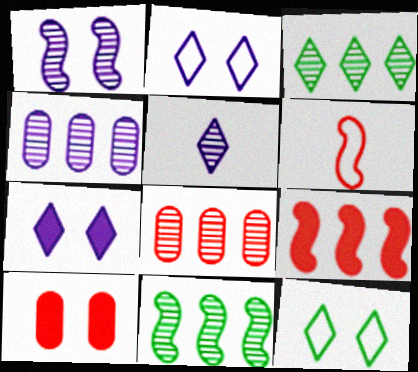[[1, 4, 5], 
[1, 10, 12]]